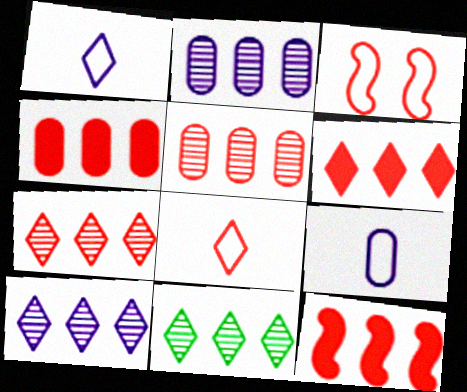[[4, 6, 12], 
[7, 10, 11]]